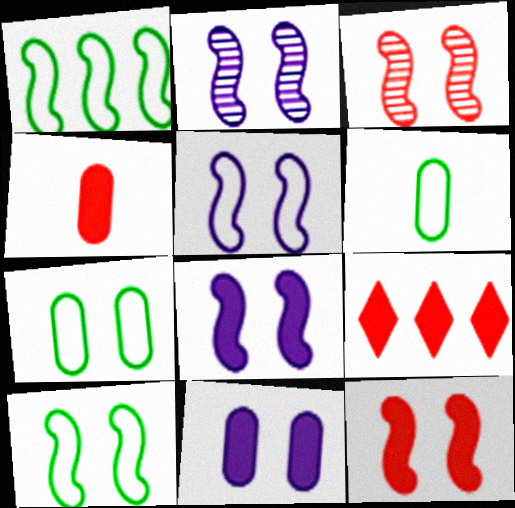[[2, 5, 8], 
[2, 6, 9], 
[2, 10, 12], 
[3, 8, 10], 
[4, 9, 12]]